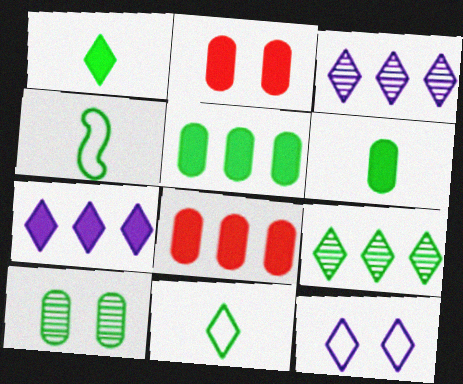[[2, 3, 4]]